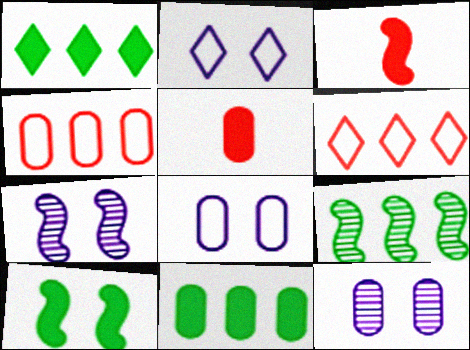[[2, 5, 9]]